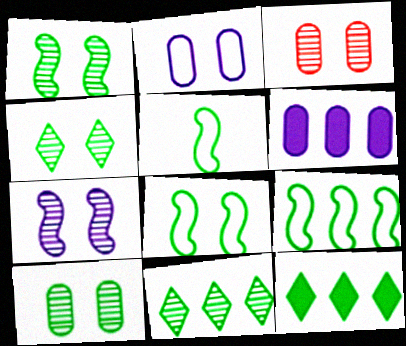[[1, 4, 10], 
[3, 4, 7], 
[5, 8, 9], 
[5, 10, 12]]